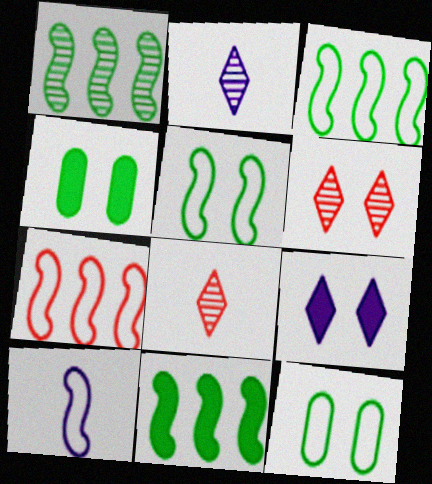[[1, 3, 11], 
[2, 4, 7], 
[5, 7, 10]]